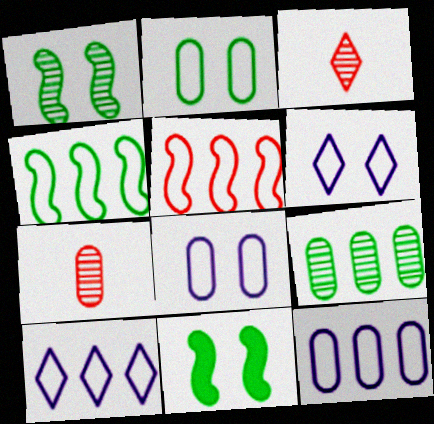[[3, 11, 12], 
[7, 10, 11]]